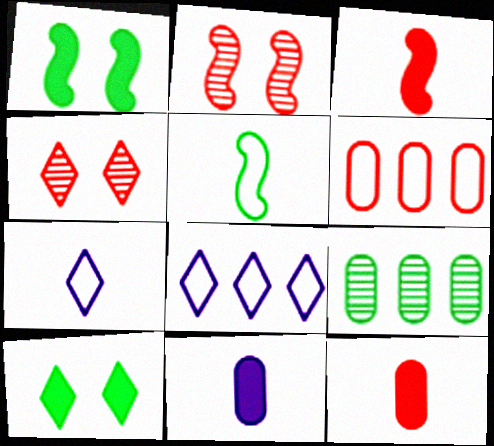[[3, 4, 6], 
[5, 9, 10]]